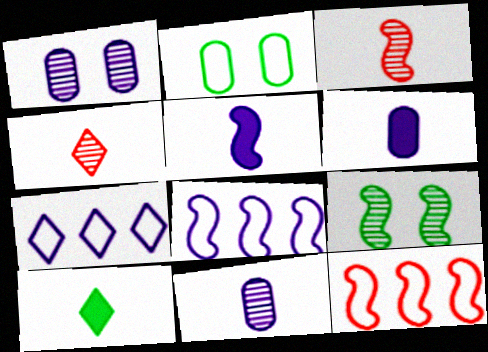[[1, 5, 7], 
[1, 10, 12], 
[5, 9, 12]]